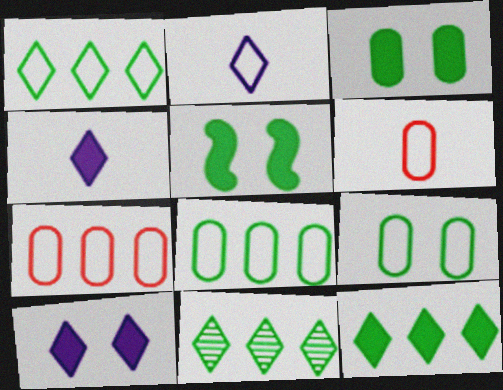[[1, 11, 12]]